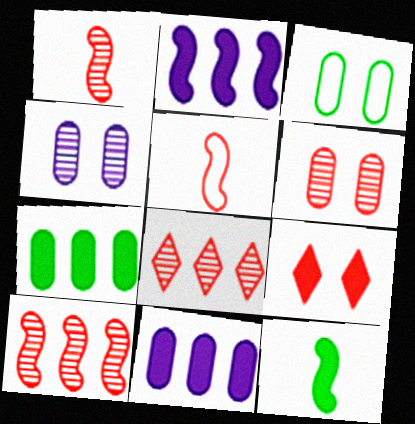[[1, 6, 8], 
[9, 11, 12]]